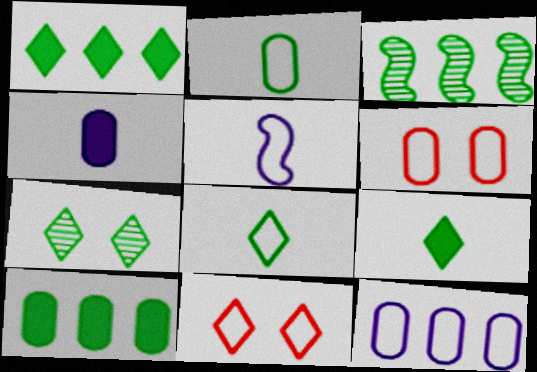[[1, 7, 8], 
[2, 6, 12], 
[3, 4, 11]]